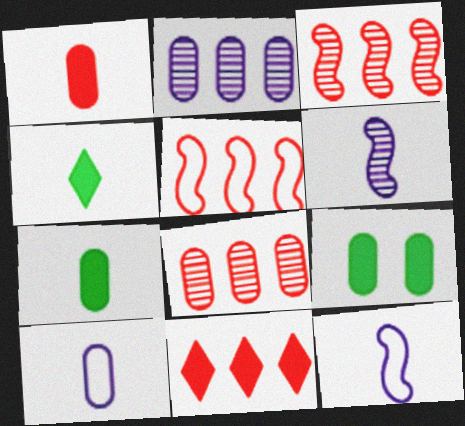[[5, 8, 11], 
[8, 9, 10]]